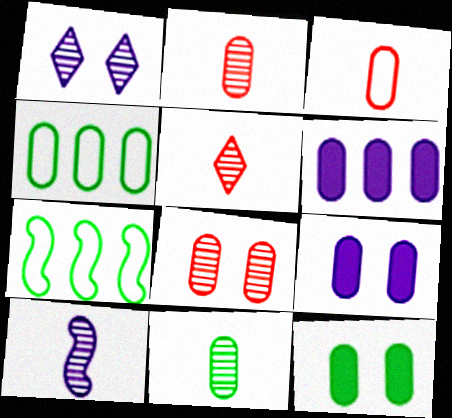[[2, 4, 9], 
[4, 11, 12], 
[5, 7, 9], 
[5, 10, 11]]